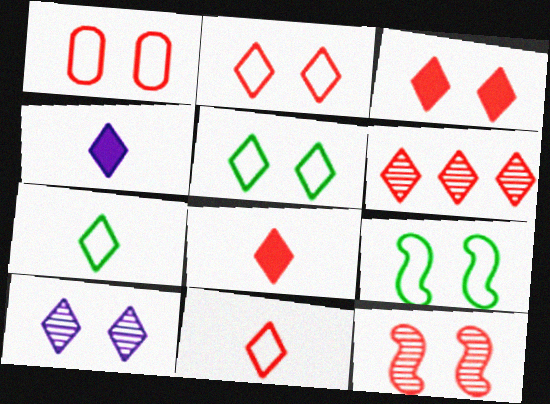[[1, 3, 12], 
[2, 6, 8], 
[3, 5, 10], 
[3, 6, 11], 
[4, 5, 6]]